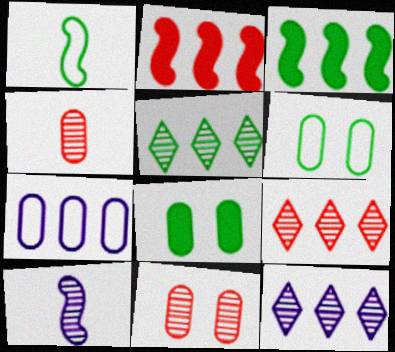[[1, 5, 8], 
[2, 5, 7], 
[3, 7, 9], 
[4, 7, 8], 
[5, 9, 12], 
[5, 10, 11]]